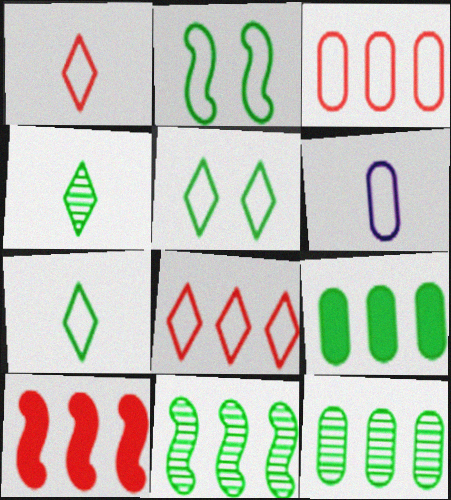[[2, 4, 9], 
[2, 6, 8]]